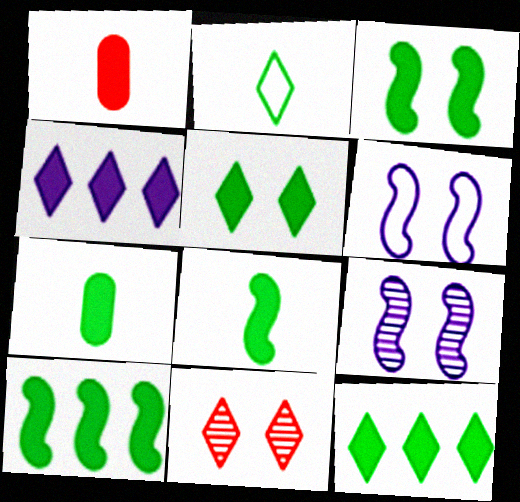[[1, 3, 4], 
[2, 4, 11], 
[3, 7, 12], 
[3, 8, 10], 
[5, 7, 10]]